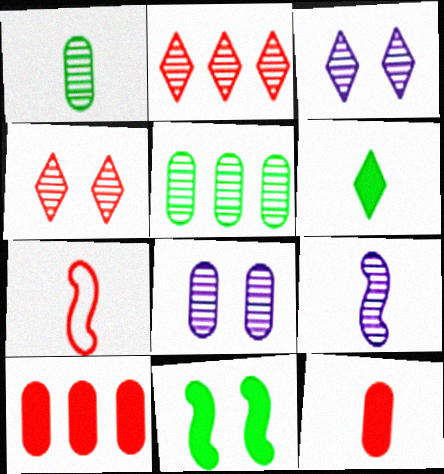[[4, 5, 9], 
[4, 7, 10]]